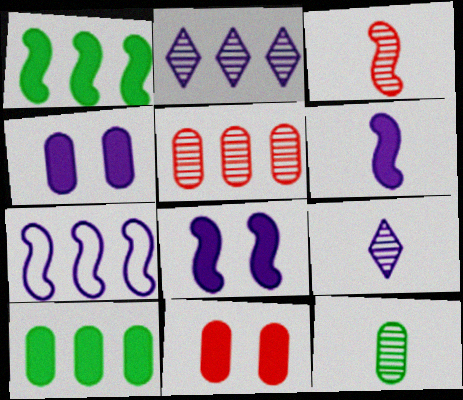[[3, 9, 12], 
[4, 7, 9]]